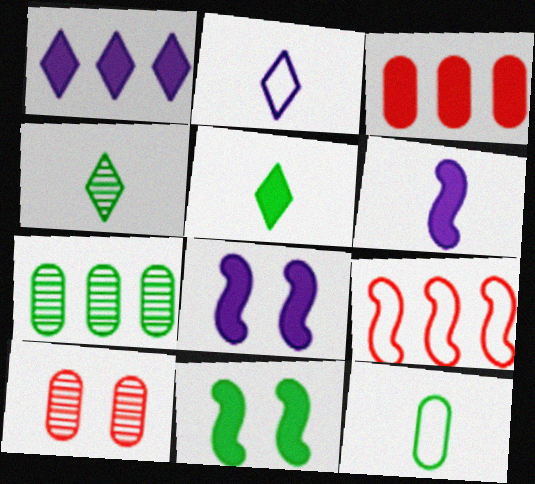[[1, 7, 9], 
[3, 5, 8]]